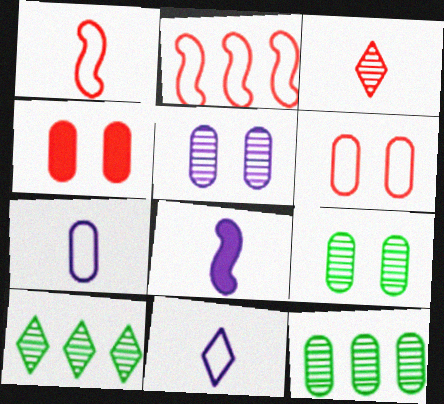[[2, 3, 4], 
[4, 7, 12], 
[6, 8, 10]]